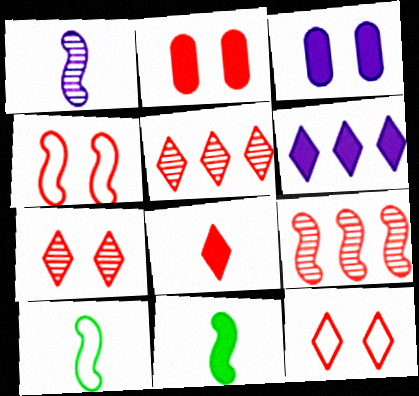[[2, 4, 7], 
[2, 6, 11], 
[3, 5, 10], 
[5, 8, 12]]